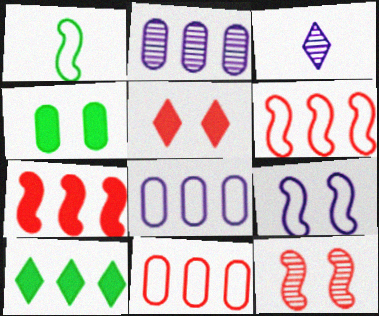[[1, 2, 5], 
[1, 6, 9], 
[2, 6, 10], 
[3, 4, 6]]